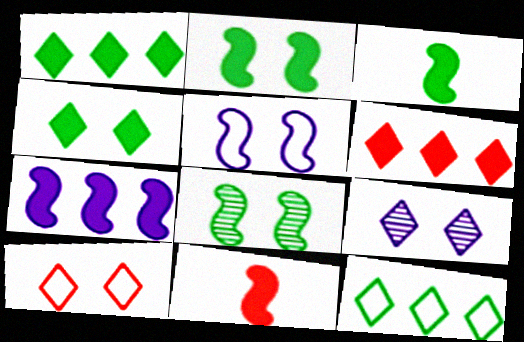[[2, 7, 11], 
[4, 9, 10]]